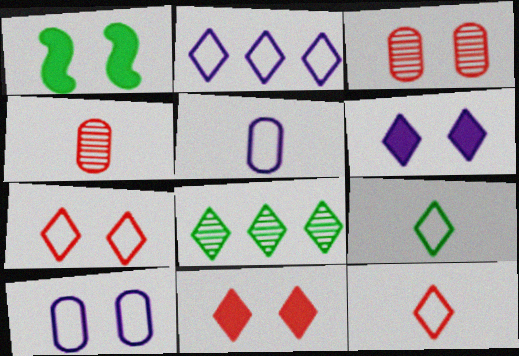[[1, 2, 4], 
[2, 7, 9], 
[6, 8, 12]]